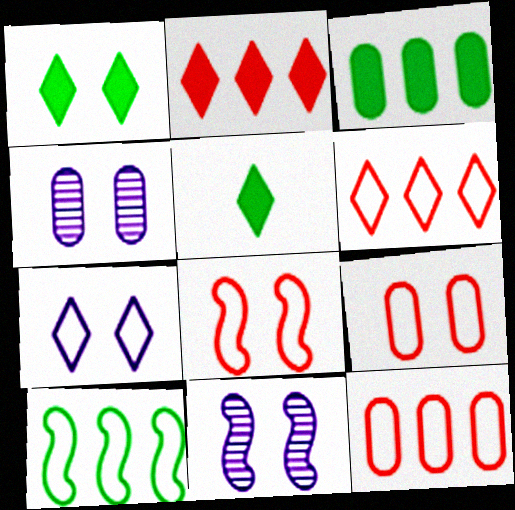[[1, 4, 8], 
[1, 9, 11], 
[5, 11, 12]]